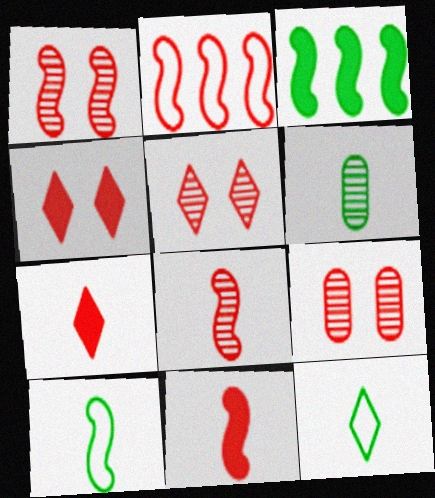[[1, 2, 11], 
[1, 5, 9], 
[2, 7, 9]]